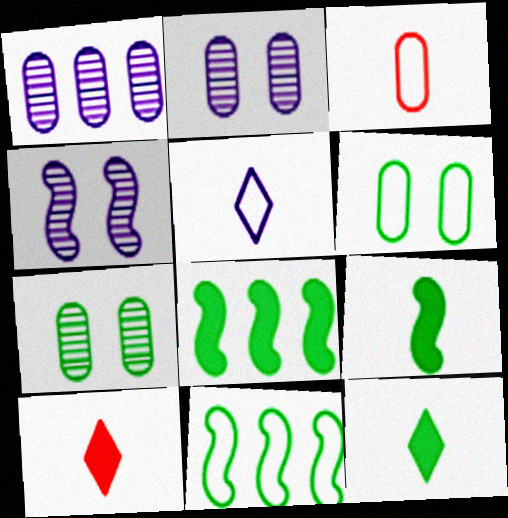[[2, 10, 11], 
[7, 11, 12]]